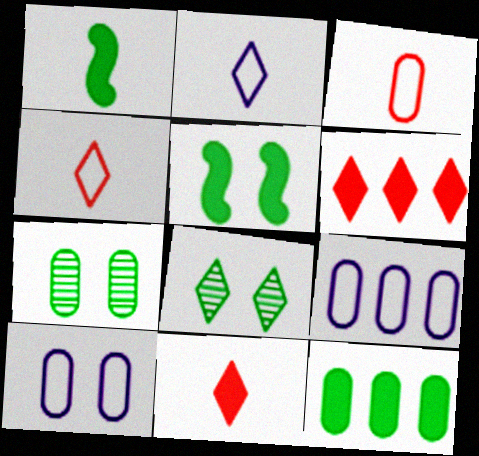[[2, 6, 8]]